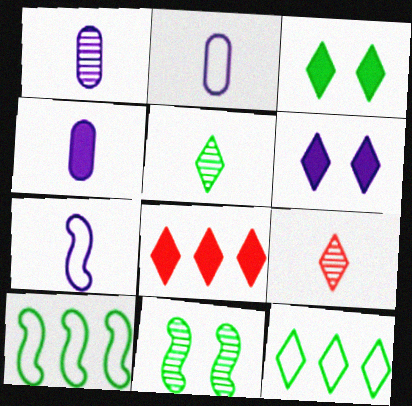[[1, 2, 4], 
[2, 8, 11], 
[3, 5, 12], 
[6, 9, 12]]